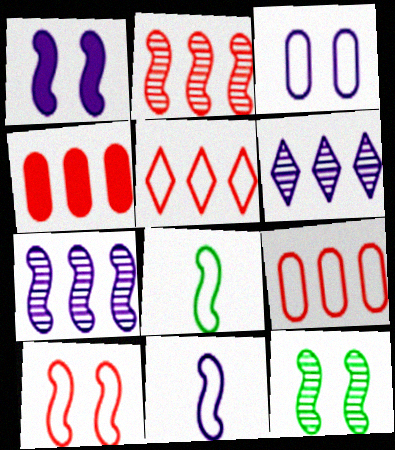[[1, 2, 8], 
[1, 7, 11], 
[1, 10, 12], 
[2, 4, 5], 
[3, 5, 8]]